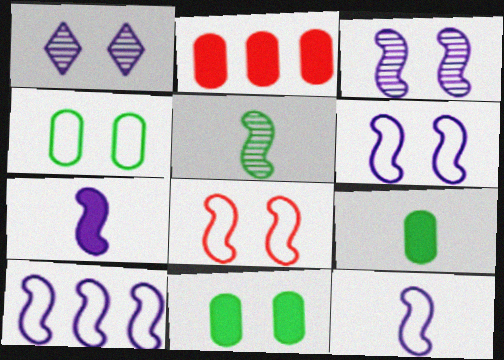[[1, 8, 11], 
[3, 7, 10], 
[6, 10, 12]]